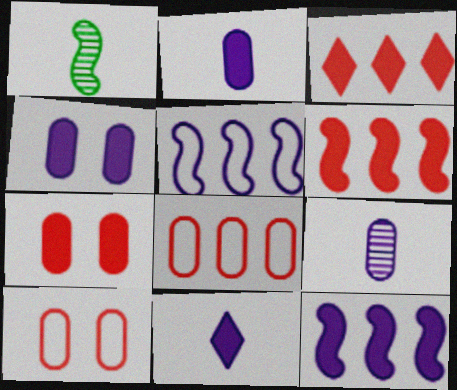[[4, 11, 12]]